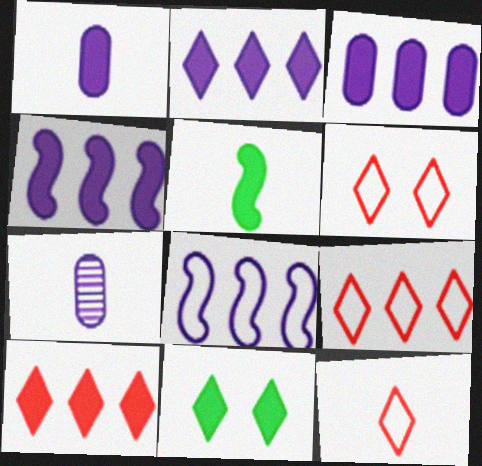[[2, 3, 4], 
[5, 7, 12], 
[6, 9, 12]]